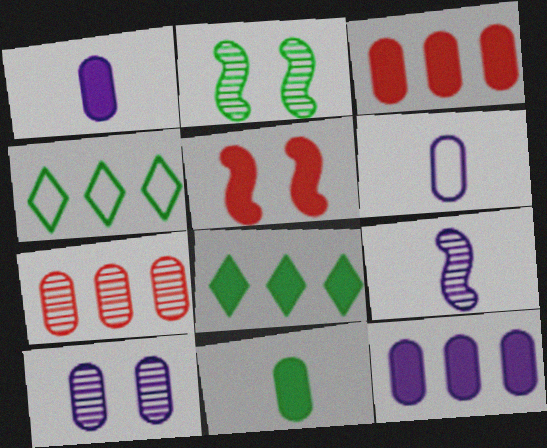[[1, 5, 8], 
[2, 4, 11], 
[6, 10, 12]]